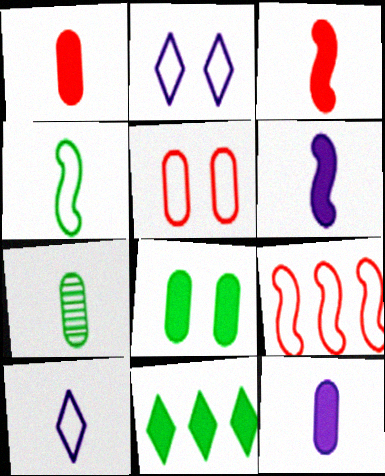[[3, 7, 10]]